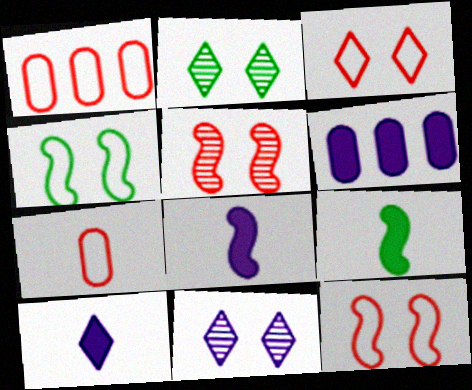[[1, 2, 8], 
[1, 9, 11]]